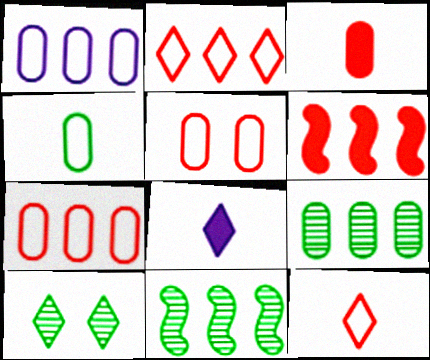[[1, 4, 5], 
[2, 8, 10], 
[5, 8, 11]]